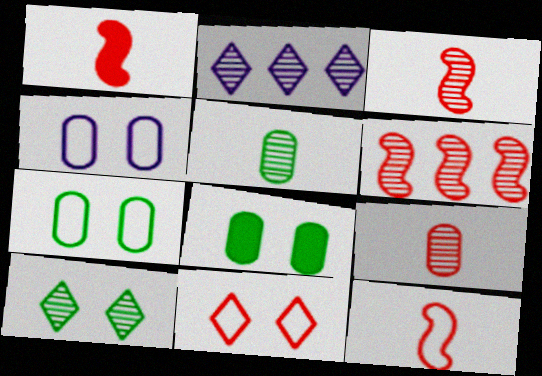[[1, 2, 7], 
[1, 3, 12], 
[2, 8, 12]]